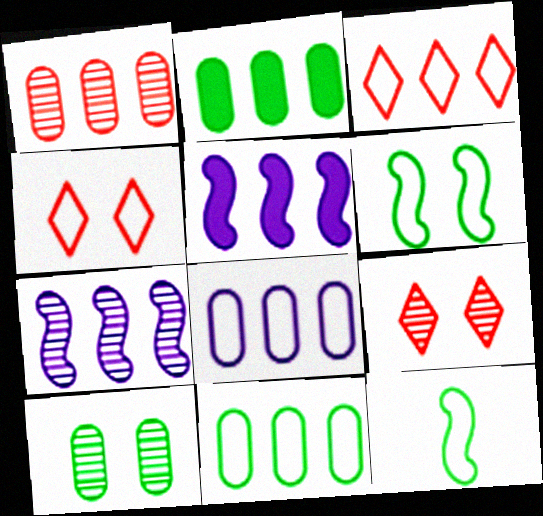[[1, 2, 8], 
[2, 3, 7], 
[4, 8, 12]]